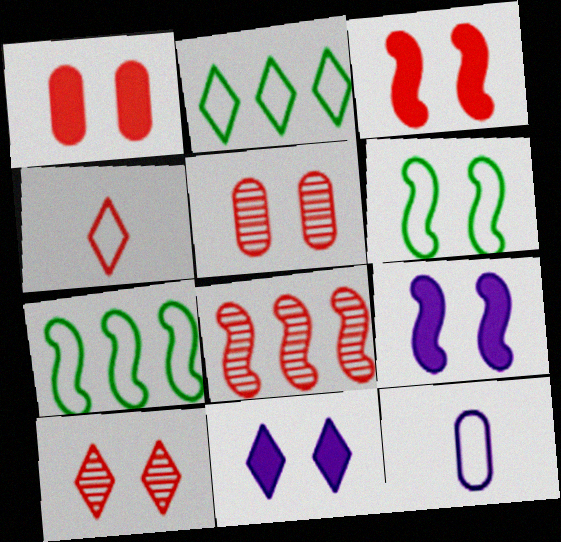[[1, 4, 8], 
[5, 6, 11]]